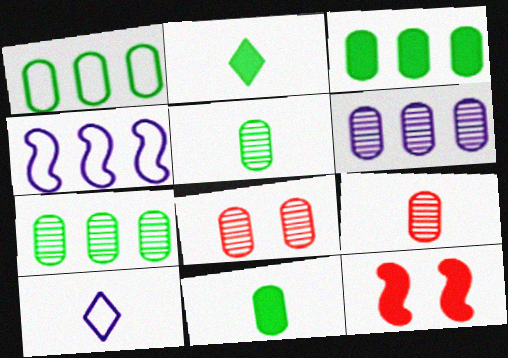[[1, 3, 7], 
[2, 4, 8], 
[5, 6, 8], 
[7, 10, 12]]